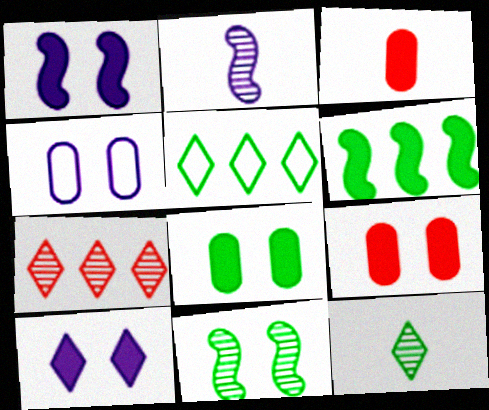[[2, 5, 9], 
[3, 6, 10]]